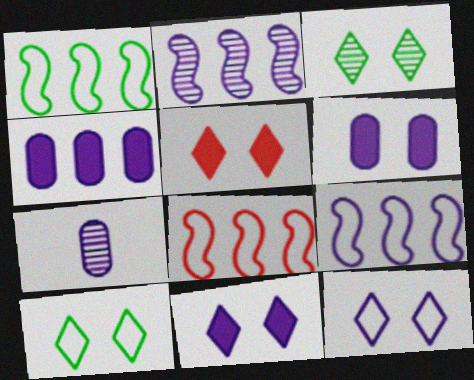[[1, 5, 7], 
[1, 8, 9], 
[3, 5, 12], 
[7, 9, 11]]